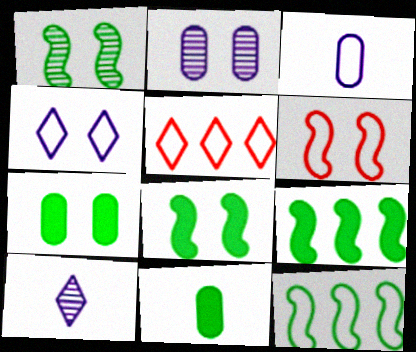[]